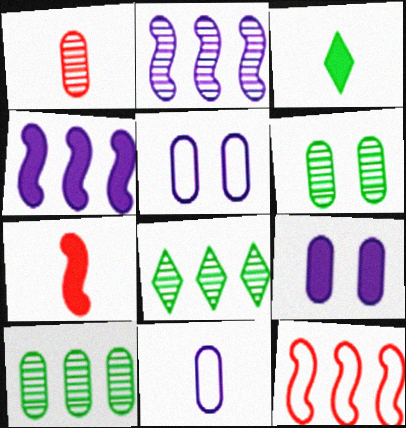[[5, 7, 8]]